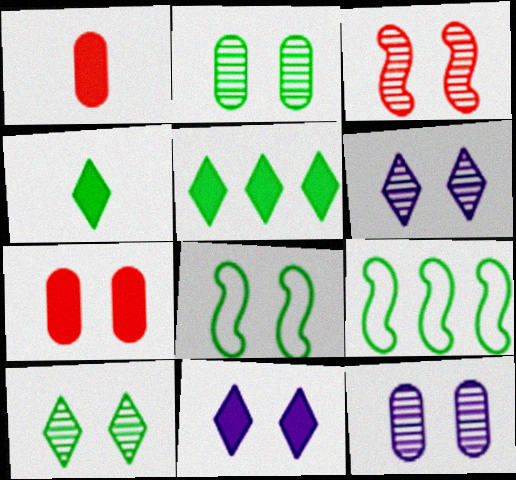[[1, 6, 9], 
[2, 3, 6], 
[2, 4, 9], 
[3, 10, 12], 
[6, 7, 8]]